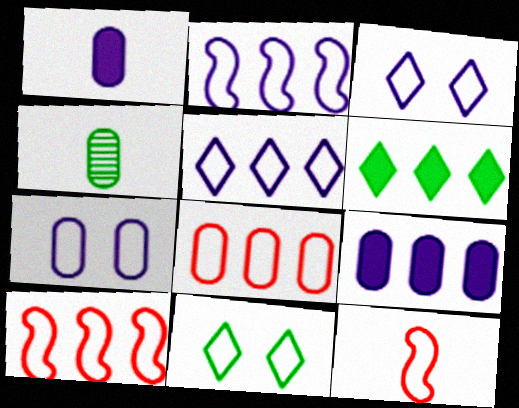[]